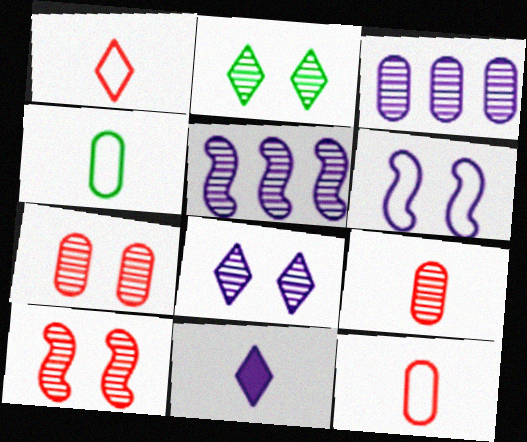[[2, 5, 9], 
[3, 6, 11]]